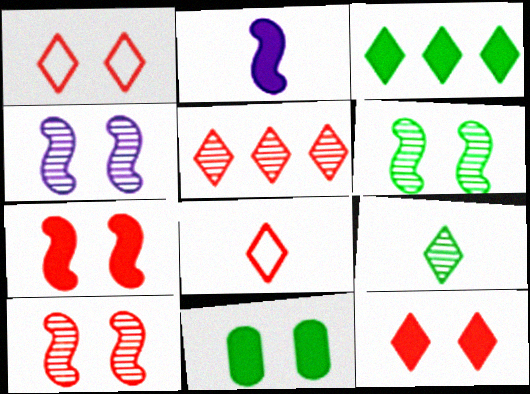[[1, 4, 11], 
[4, 6, 10], 
[5, 8, 12]]